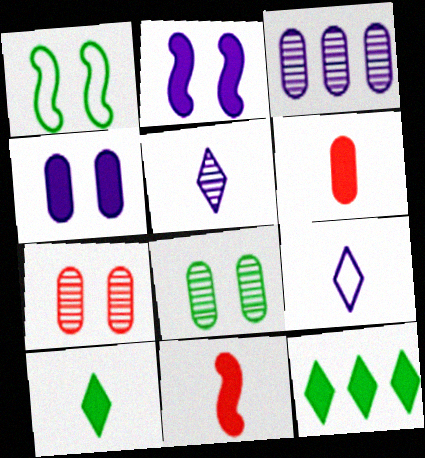[[2, 3, 9], 
[2, 6, 12], 
[4, 11, 12]]